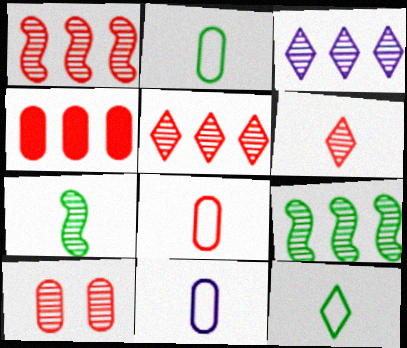[[1, 6, 10], 
[2, 8, 11], 
[3, 7, 10], 
[4, 8, 10]]